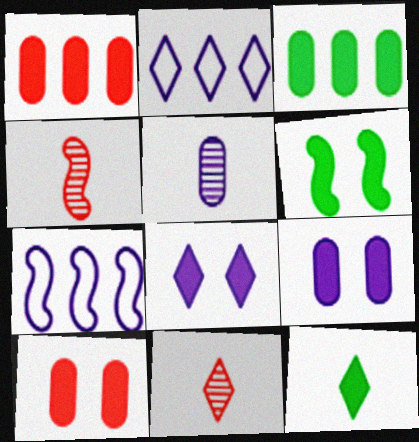[[3, 6, 12], 
[4, 6, 7], 
[5, 7, 8], 
[6, 8, 10]]